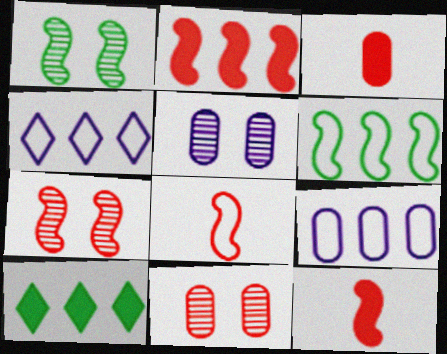[[1, 3, 4], 
[2, 7, 8], 
[5, 8, 10]]